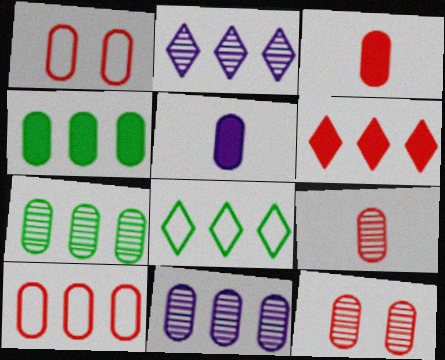[[1, 5, 7], 
[2, 6, 8], 
[3, 10, 12], 
[4, 10, 11]]